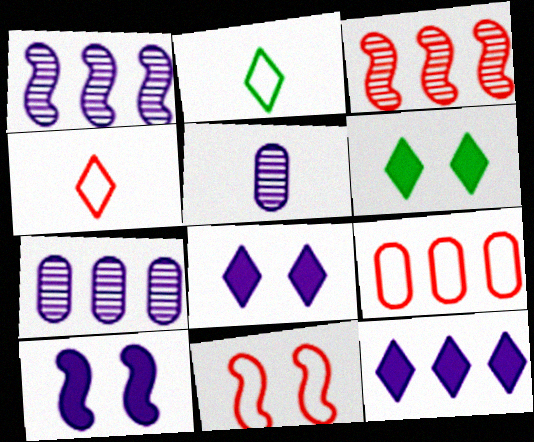[[4, 9, 11]]